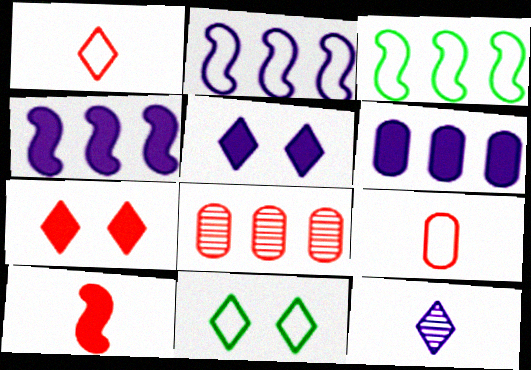[[2, 9, 11]]